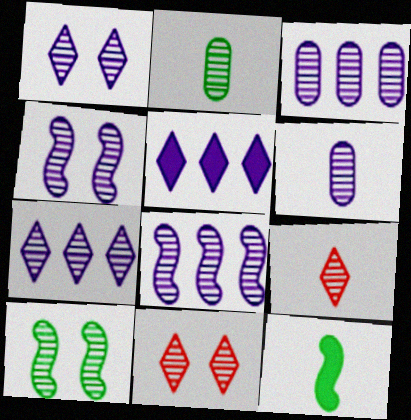[[1, 6, 8], 
[2, 8, 11], 
[3, 7, 8], 
[3, 9, 10], 
[4, 6, 7]]